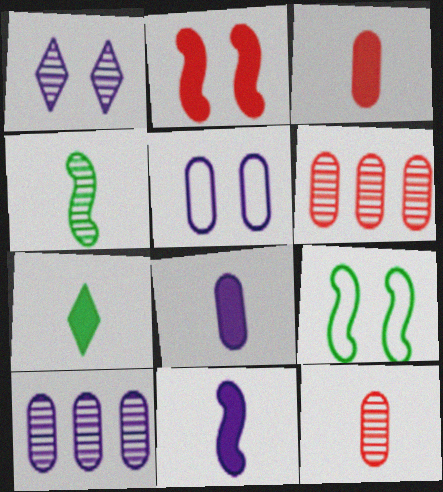[[1, 4, 6], 
[3, 7, 11], 
[5, 8, 10]]